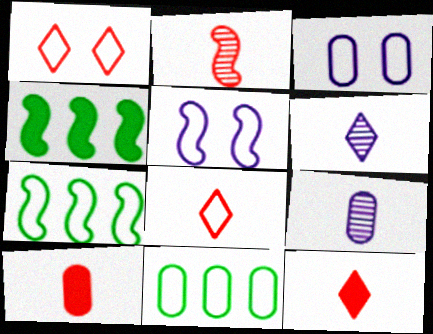[[1, 4, 9], 
[2, 4, 5], 
[2, 8, 10], 
[3, 7, 8], 
[5, 8, 11]]